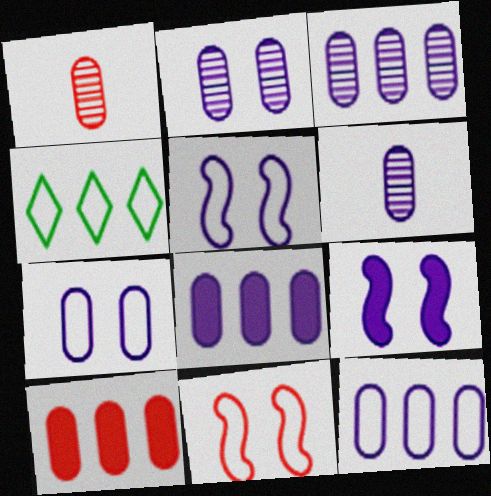[[1, 4, 9], 
[2, 3, 6], 
[3, 8, 12], 
[6, 7, 8]]